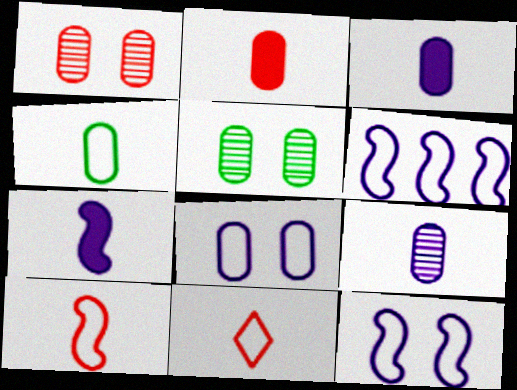[[2, 4, 9]]